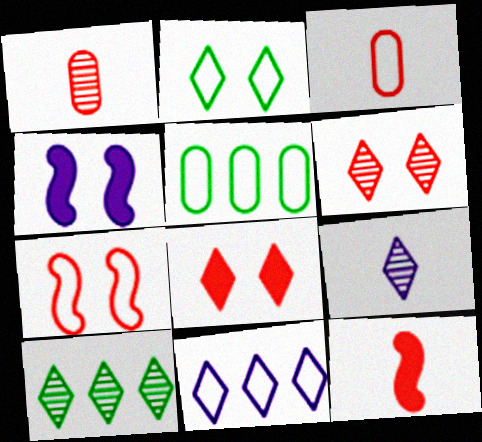[[3, 4, 10], 
[6, 9, 10]]